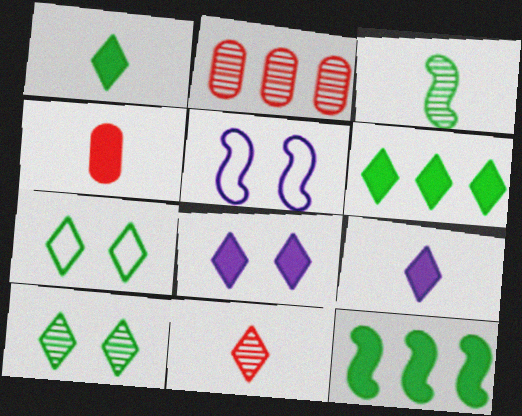[[1, 2, 5], 
[4, 8, 12]]